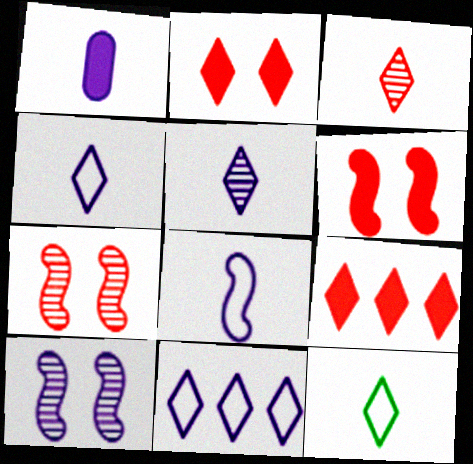[[1, 5, 8], 
[1, 10, 11]]